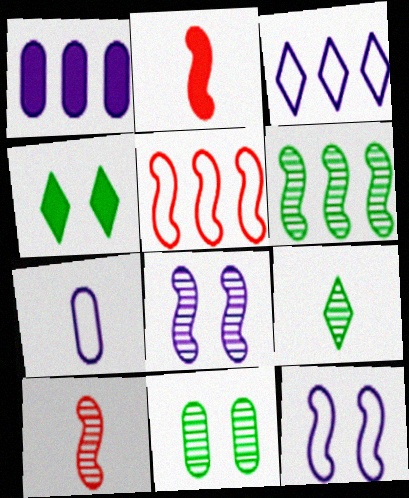[[1, 2, 4], 
[2, 3, 11], 
[2, 6, 12], 
[2, 7, 9], 
[3, 7, 12], 
[6, 8, 10], 
[6, 9, 11]]